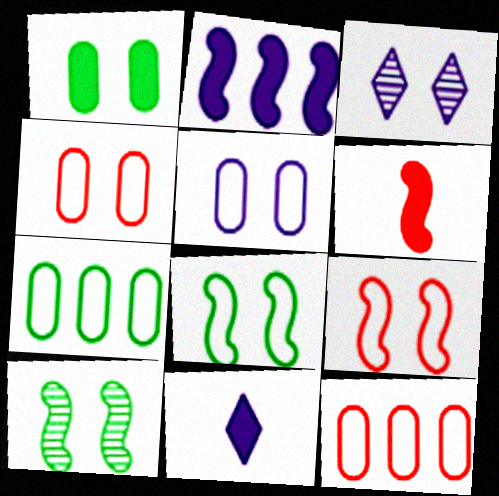[[1, 3, 9], 
[3, 6, 7], 
[10, 11, 12]]